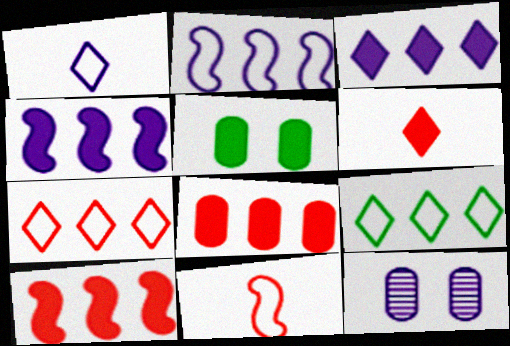[[1, 4, 12], 
[4, 5, 6]]